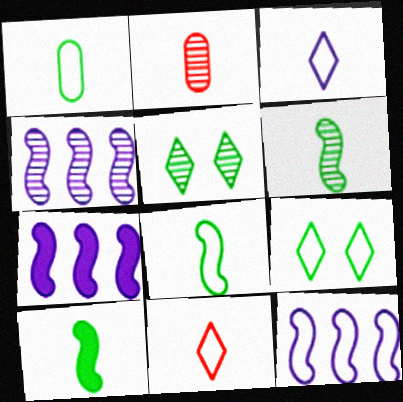[[2, 3, 10], 
[2, 4, 5], 
[2, 7, 9], 
[4, 7, 12], 
[6, 8, 10]]